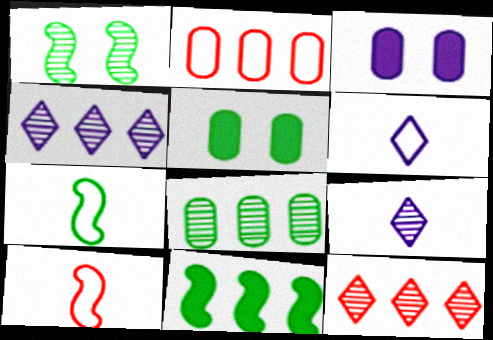[[1, 7, 11], 
[2, 4, 11], 
[3, 7, 12], 
[4, 5, 10]]